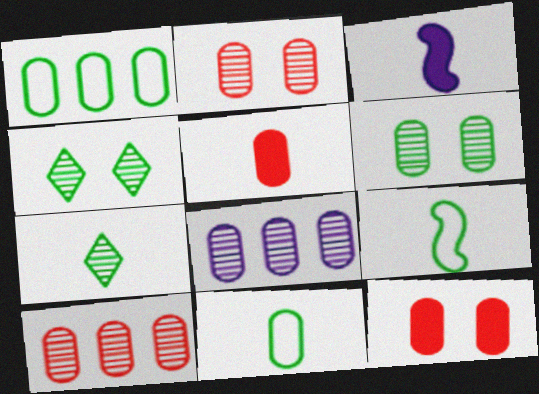[[8, 11, 12]]